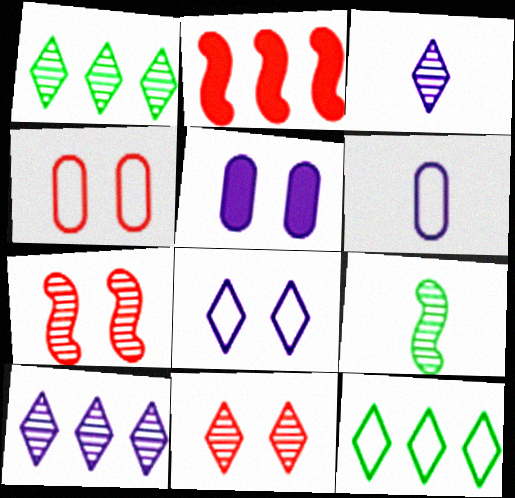[[1, 3, 11]]